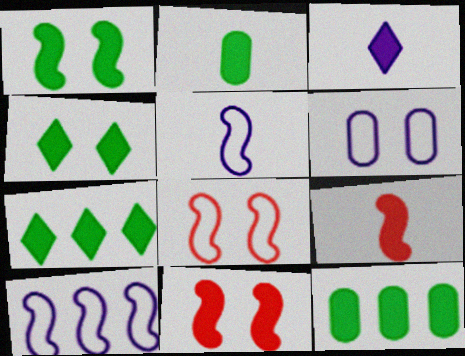[[1, 2, 7], 
[2, 3, 9], 
[3, 11, 12]]